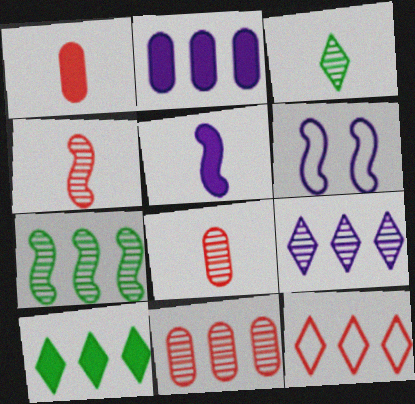[[2, 7, 12], 
[6, 8, 10], 
[7, 9, 11], 
[9, 10, 12]]